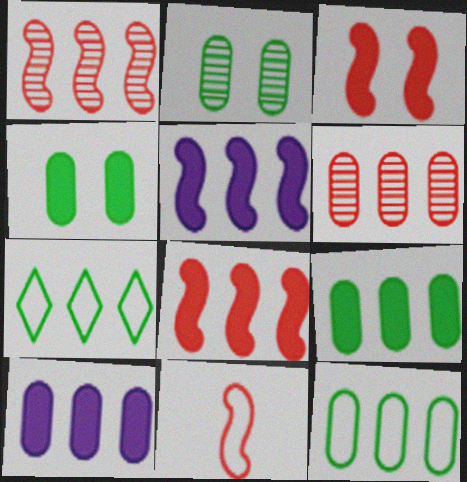[[1, 3, 11], 
[1, 7, 10], 
[5, 6, 7], 
[6, 10, 12]]